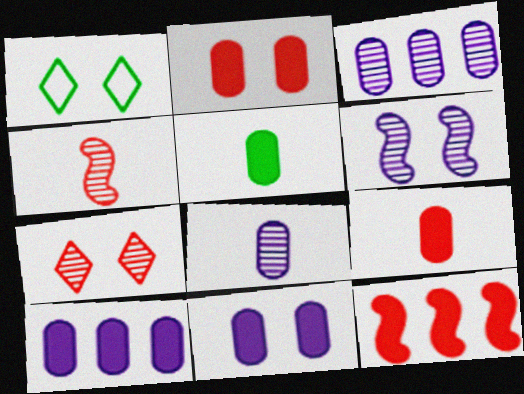[[1, 2, 6], 
[1, 4, 10], 
[1, 8, 12], 
[2, 5, 10]]